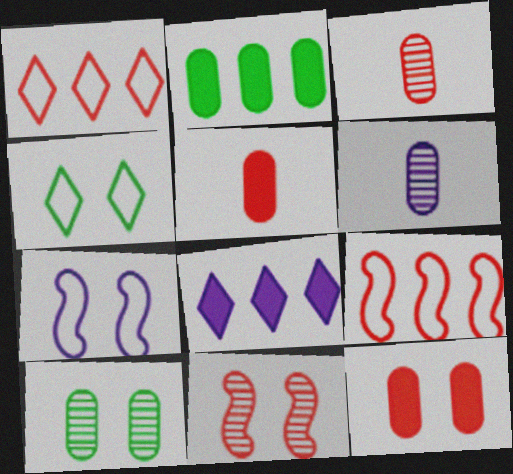[[1, 5, 11], 
[6, 7, 8]]